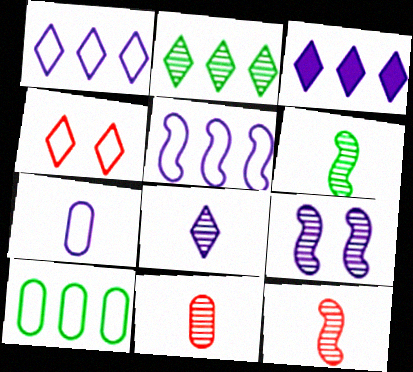[[2, 9, 11], 
[3, 7, 9], 
[6, 8, 11]]